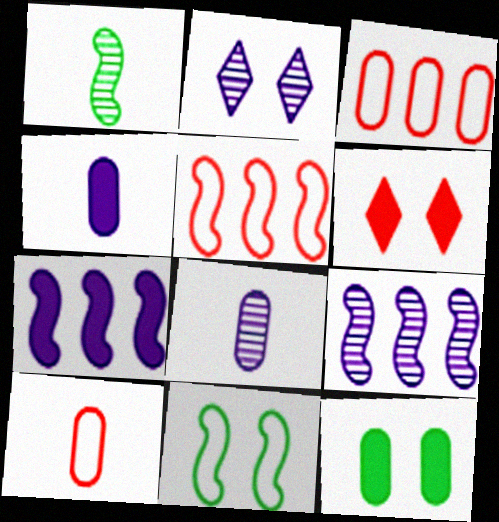[[2, 8, 9], 
[3, 8, 12]]